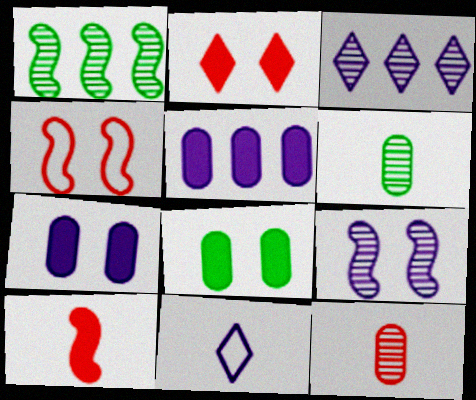[[5, 9, 11], 
[6, 10, 11]]